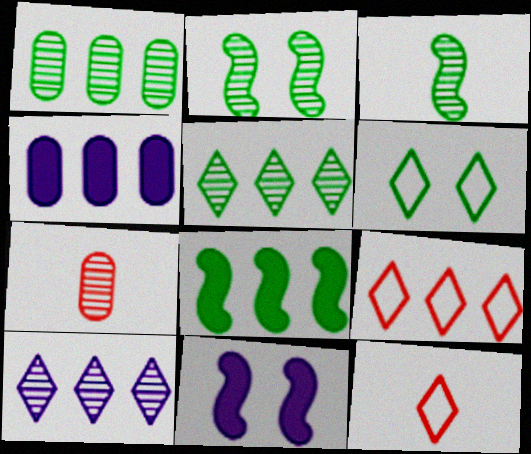[[1, 11, 12], 
[2, 4, 12], 
[2, 7, 10]]